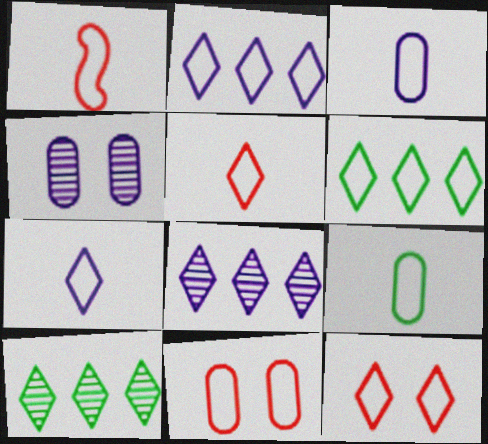[[1, 7, 9], 
[6, 7, 12]]